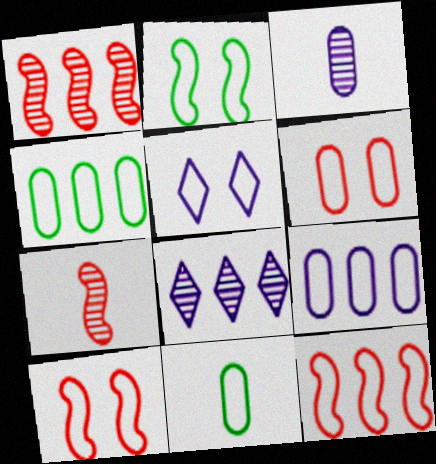[[2, 5, 6], 
[5, 11, 12], 
[6, 9, 11]]